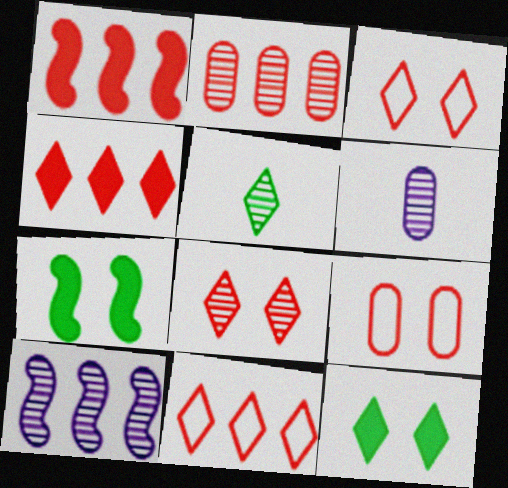[[1, 2, 11], 
[6, 7, 11]]